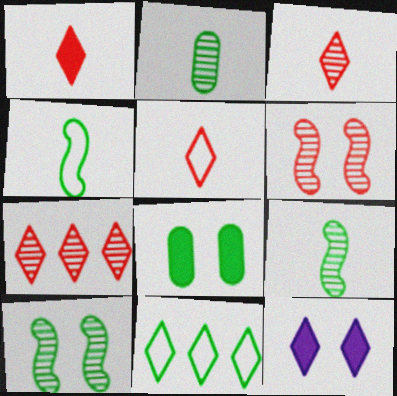[[1, 3, 5], 
[3, 11, 12], 
[8, 9, 11]]